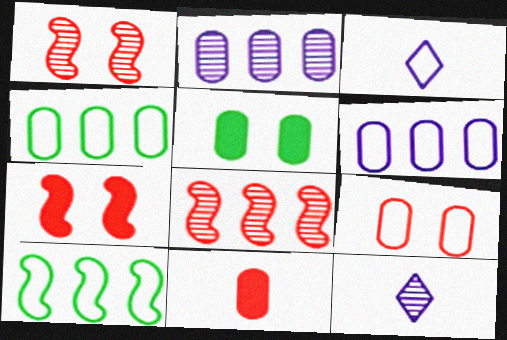[[3, 5, 8], 
[3, 9, 10], 
[4, 7, 12]]